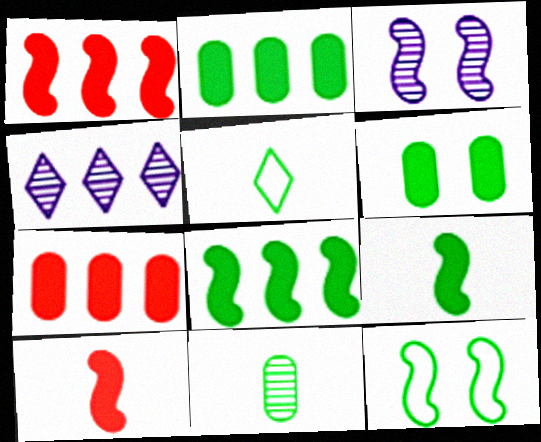[[3, 5, 7], 
[5, 9, 11]]